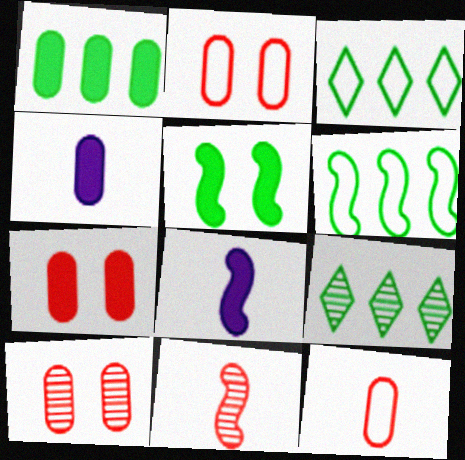[[1, 4, 7], 
[1, 6, 9], 
[2, 7, 10], 
[2, 8, 9], 
[3, 8, 10]]